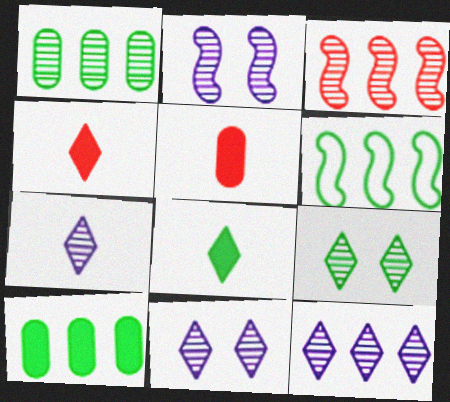[[1, 3, 12], 
[5, 6, 11], 
[7, 11, 12]]